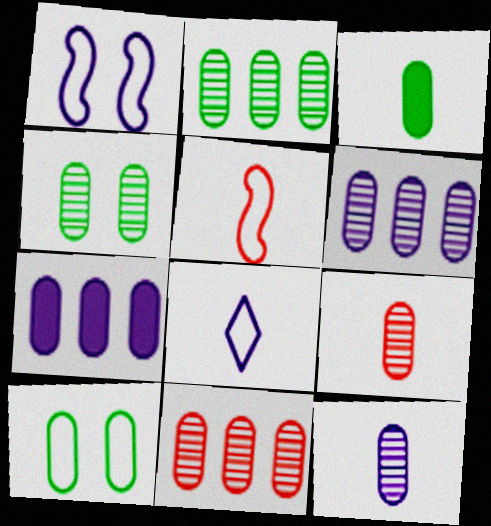[[2, 3, 10], 
[2, 6, 11], 
[4, 6, 9], 
[4, 11, 12], 
[7, 9, 10]]